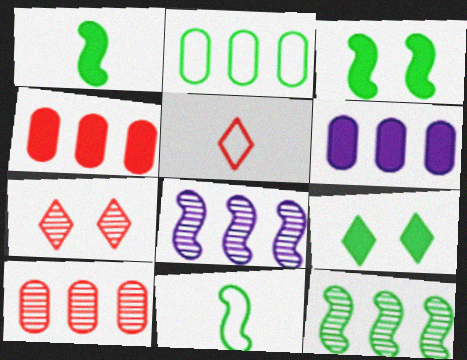[[2, 6, 10], 
[3, 11, 12], 
[6, 7, 11]]